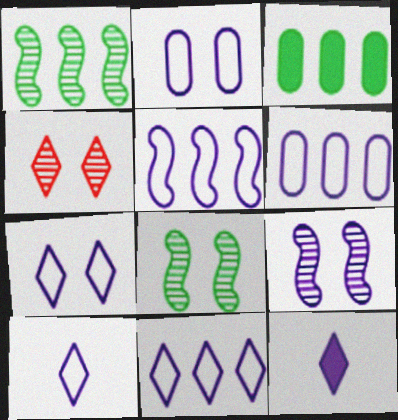[[2, 5, 10], 
[5, 6, 11], 
[6, 9, 12], 
[7, 10, 11]]